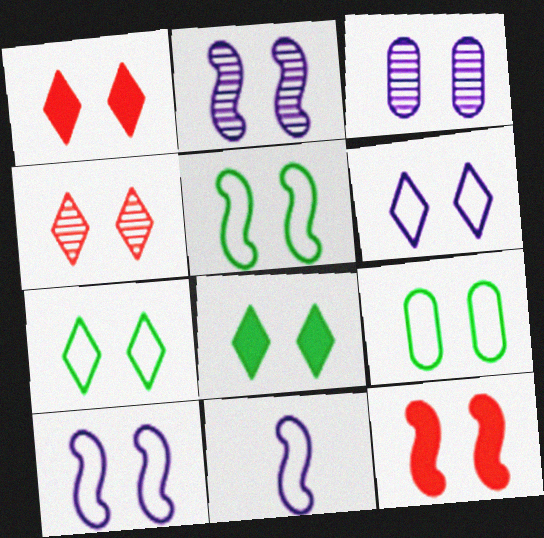[[1, 2, 9], 
[1, 3, 5], 
[2, 5, 12], 
[3, 7, 12], 
[4, 6, 8], 
[5, 7, 9]]